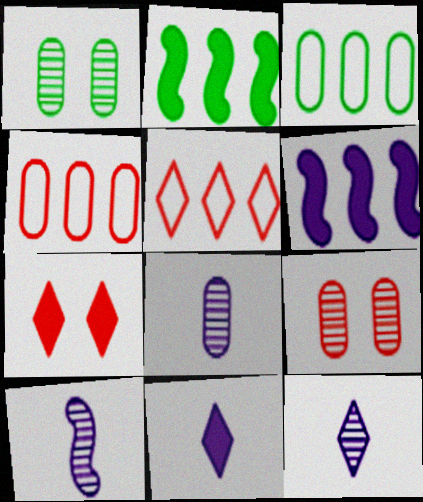[[3, 7, 10], 
[8, 10, 12]]